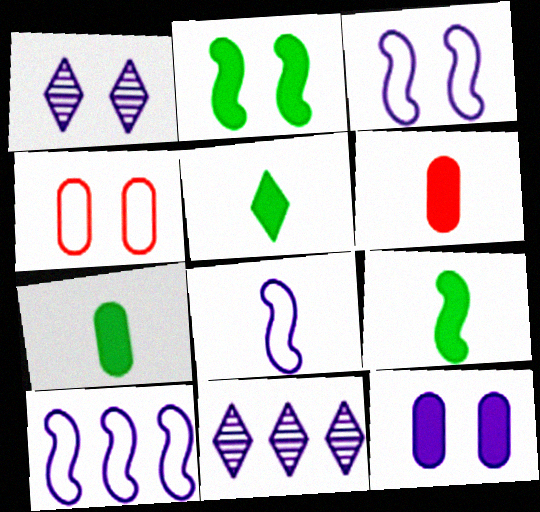[[1, 2, 4], 
[1, 3, 12], 
[3, 8, 10], 
[4, 9, 11], 
[5, 7, 9], 
[8, 11, 12]]